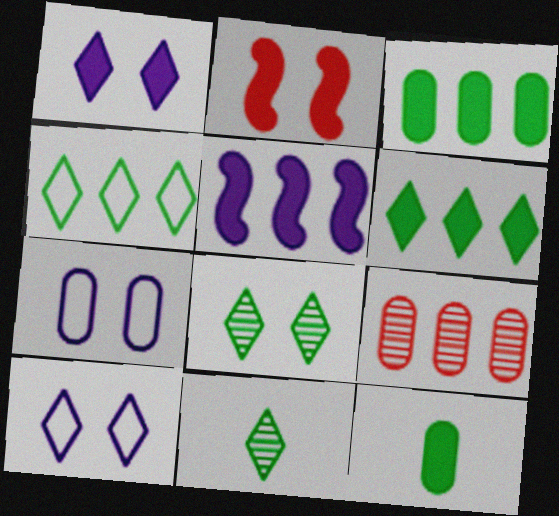[[2, 7, 8], 
[4, 5, 9], 
[7, 9, 12]]